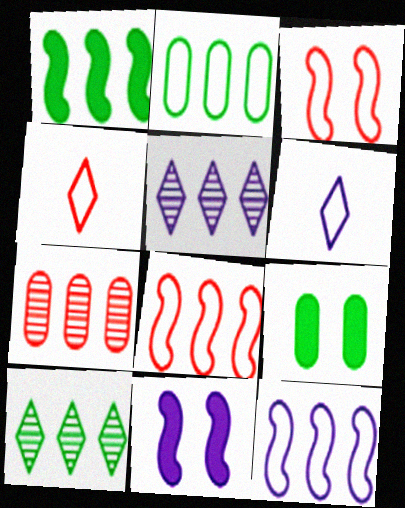[[1, 2, 10], 
[2, 3, 6]]